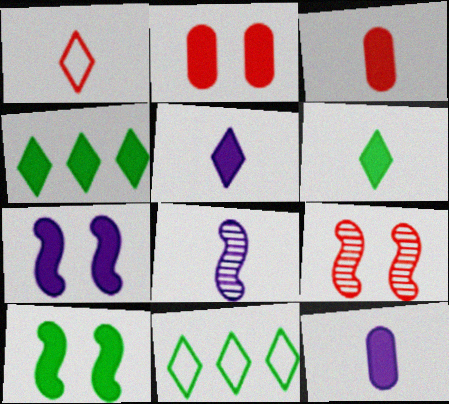[[2, 8, 11], 
[3, 4, 7], 
[9, 11, 12]]